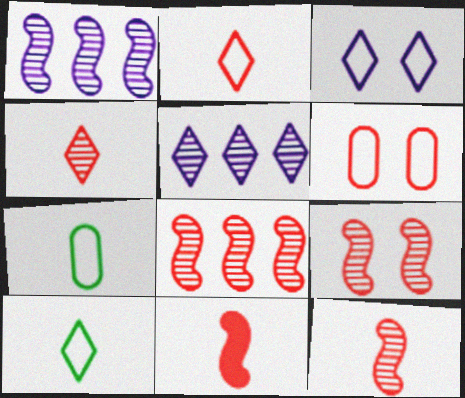[[8, 9, 12]]